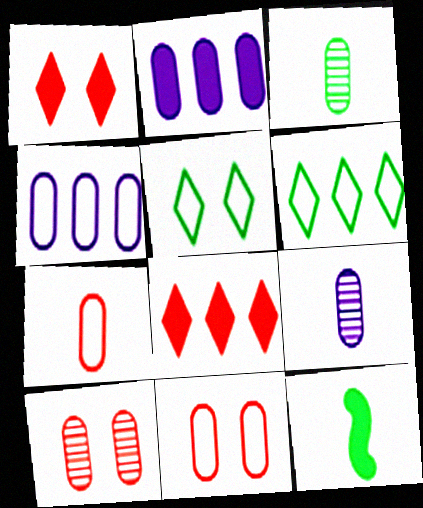[[1, 2, 12], 
[2, 3, 11]]